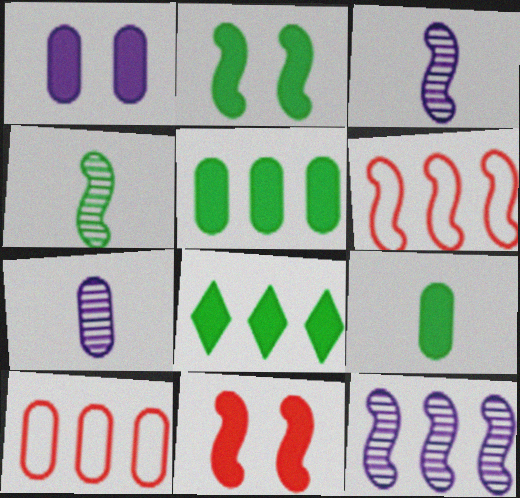[[2, 3, 6], 
[2, 8, 9], 
[8, 10, 12]]